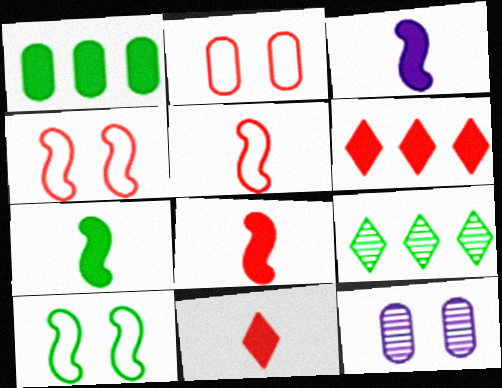[[2, 3, 9], 
[3, 7, 8]]